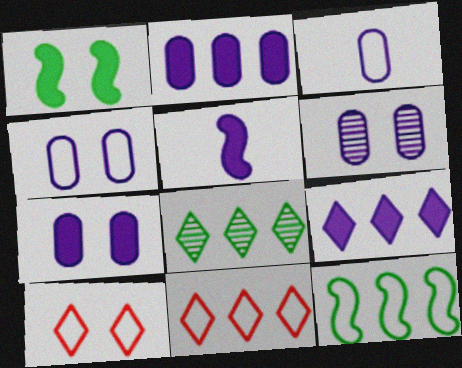[[1, 6, 10], 
[2, 3, 6], 
[3, 10, 12], 
[4, 6, 7], 
[5, 7, 9], 
[8, 9, 11]]